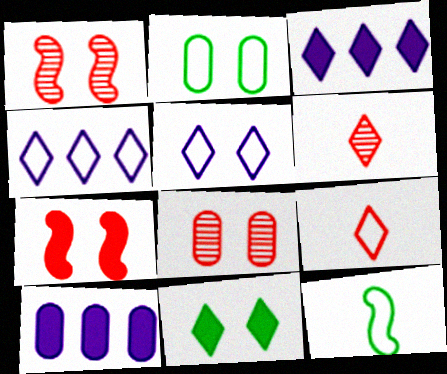[[3, 8, 12], 
[4, 6, 11]]